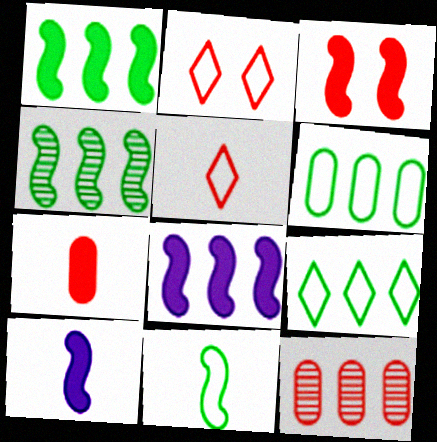[[1, 3, 10], 
[3, 5, 12], 
[8, 9, 12]]